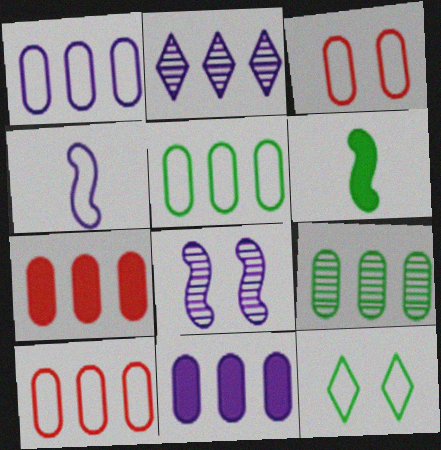[[1, 5, 10], 
[1, 7, 9], 
[2, 3, 6], 
[4, 10, 12], 
[6, 9, 12], 
[9, 10, 11]]